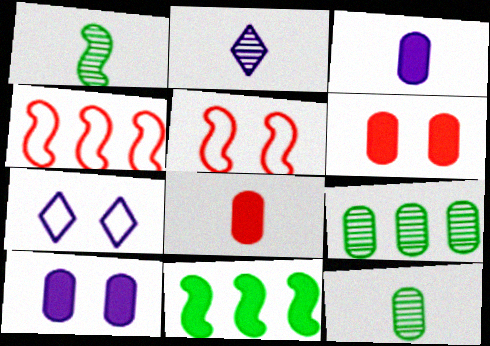[]